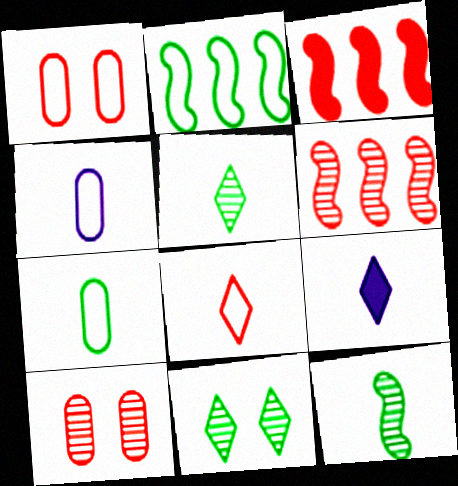[[2, 9, 10], 
[3, 4, 11], 
[3, 8, 10], 
[5, 8, 9]]